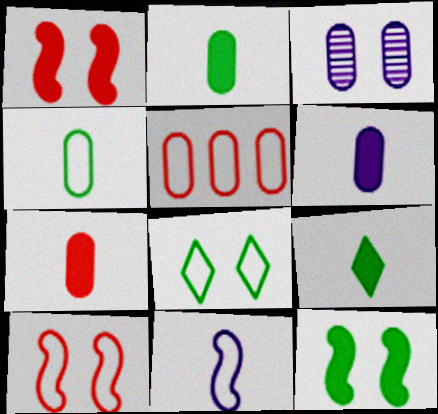[[1, 3, 8], 
[2, 3, 5], 
[2, 6, 7], 
[5, 8, 11]]